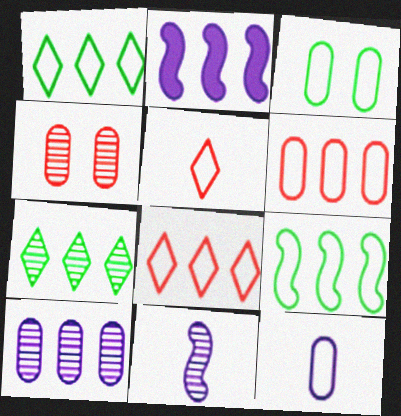[[2, 6, 7], 
[3, 6, 12], 
[4, 7, 11]]